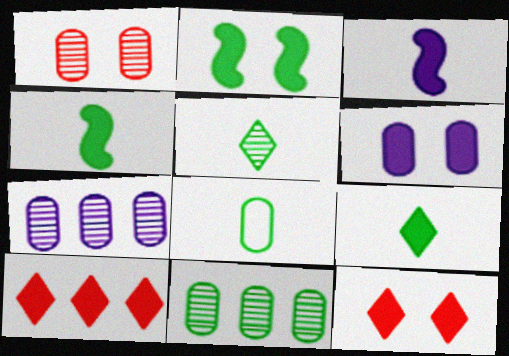[[2, 6, 12], 
[4, 5, 8], 
[4, 6, 10]]